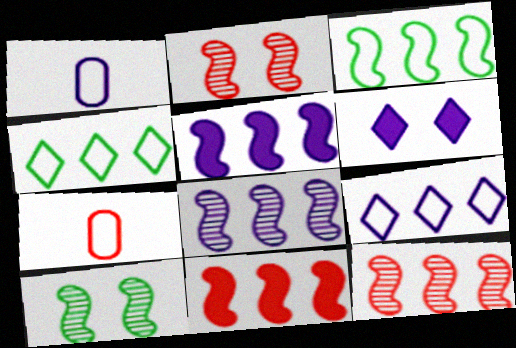[[1, 6, 8], 
[3, 5, 12], 
[3, 8, 11]]